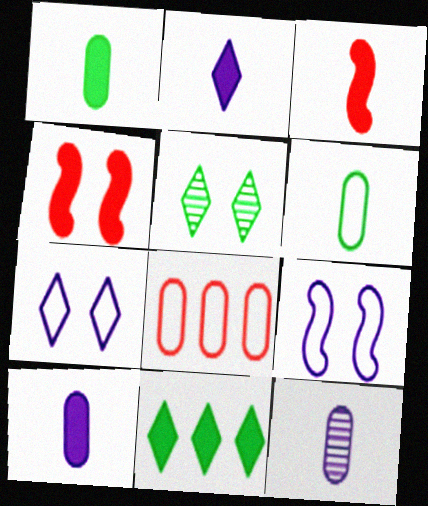[[1, 2, 3], 
[4, 10, 11]]